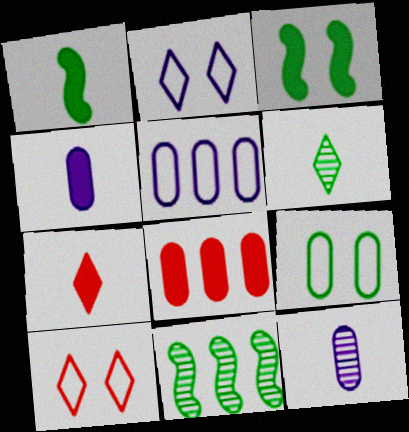[[1, 4, 7], 
[4, 10, 11], 
[8, 9, 12]]